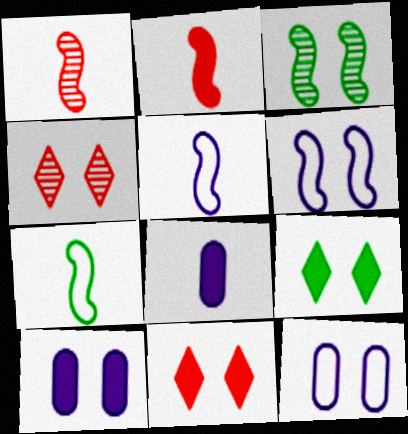[[3, 11, 12]]